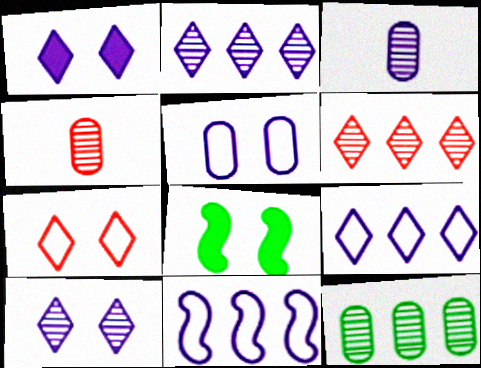[[1, 3, 11], 
[4, 8, 9]]